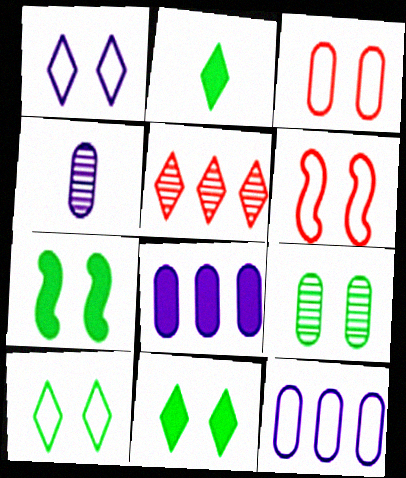[[1, 2, 5], 
[7, 9, 10]]